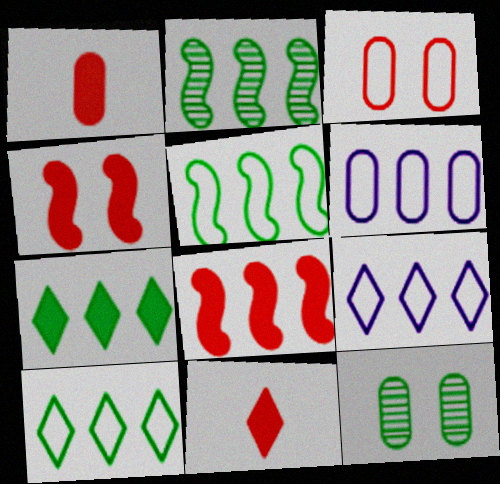[[1, 6, 12]]